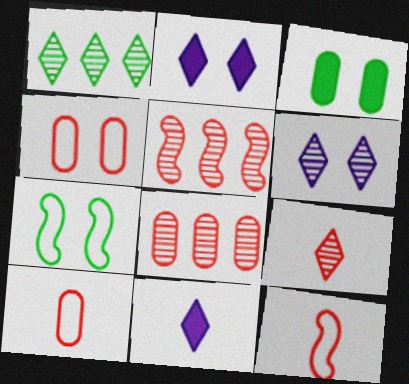[[1, 6, 9], 
[7, 8, 11]]